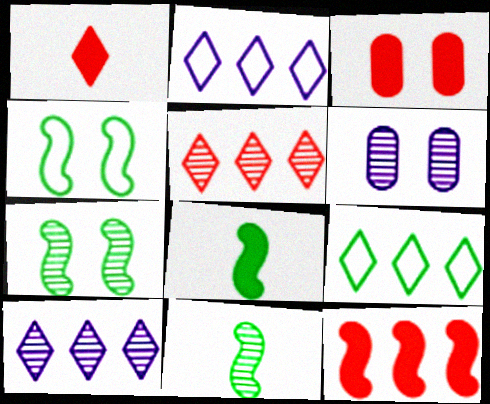[[1, 3, 12], 
[2, 3, 11], 
[5, 6, 11]]